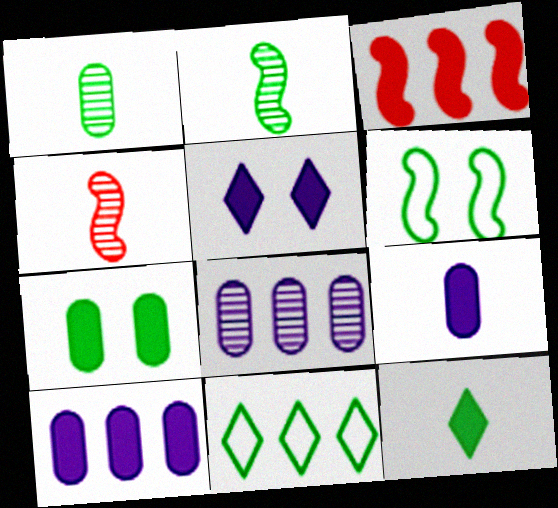[[2, 7, 11], 
[3, 8, 11]]